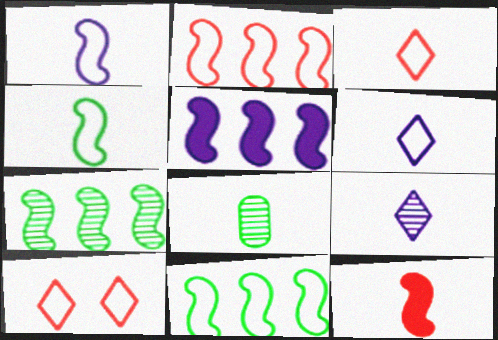[[2, 5, 7], 
[5, 8, 10], 
[6, 8, 12]]